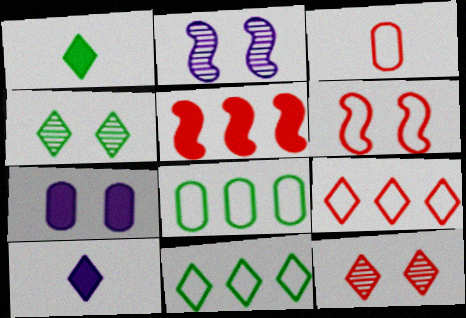[[1, 4, 11], 
[1, 5, 7], 
[3, 5, 12], 
[3, 6, 9], 
[4, 6, 7], 
[4, 9, 10], 
[10, 11, 12]]